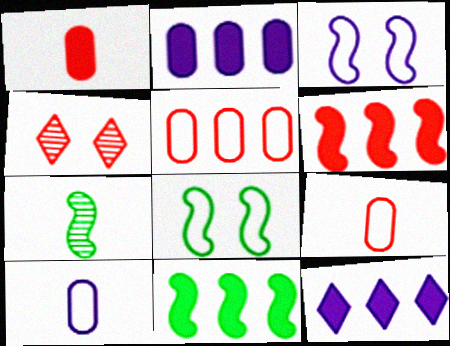[[3, 6, 7], 
[4, 6, 9], 
[4, 10, 11], 
[7, 8, 11]]